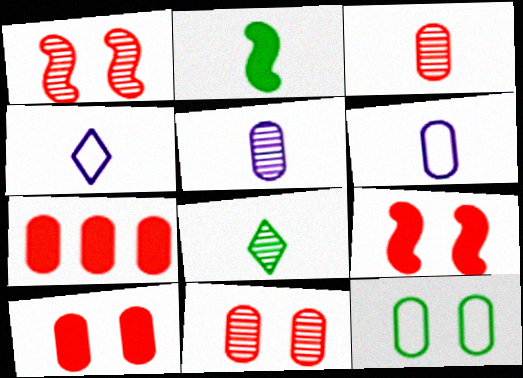[[2, 3, 4], 
[5, 7, 12]]